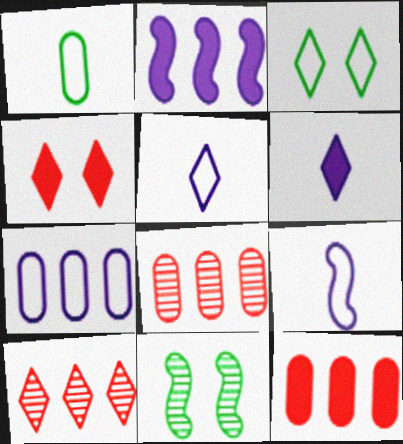[[3, 6, 10], 
[5, 11, 12]]